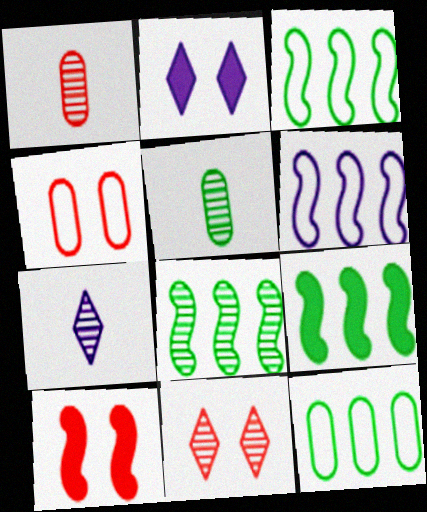[[1, 2, 3], 
[3, 8, 9], 
[4, 7, 9], 
[4, 10, 11], 
[7, 10, 12]]